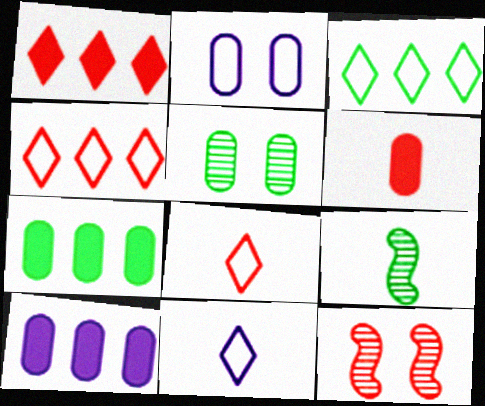[[1, 2, 9], 
[4, 6, 12], 
[6, 9, 11], 
[7, 11, 12]]